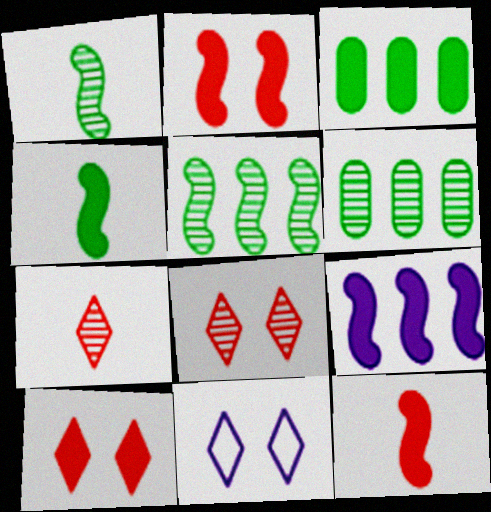[[2, 4, 9], 
[6, 11, 12]]